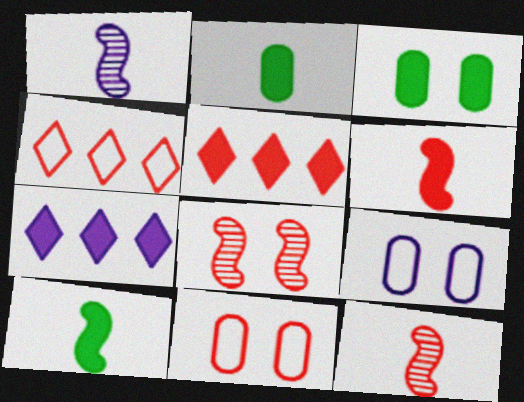[[1, 3, 4], 
[1, 7, 9], 
[3, 6, 7], 
[5, 11, 12]]